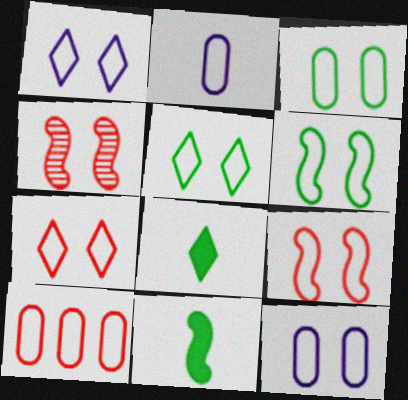[[1, 3, 9], 
[1, 5, 7], 
[2, 3, 10], 
[3, 5, 6], 
[5, 9, 12], 
[6, 7, 12]]